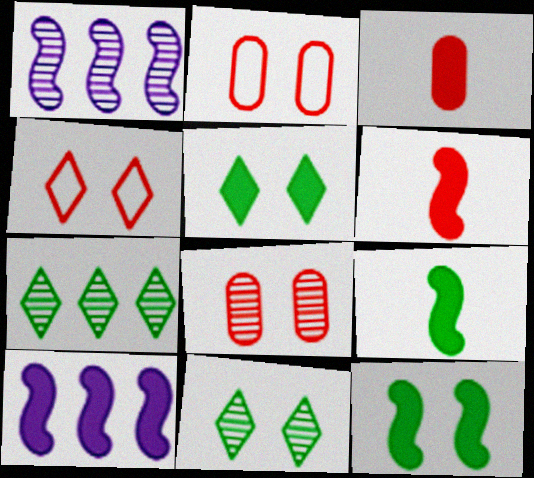[[3, 5, 10], 
[6, 10, 12]]